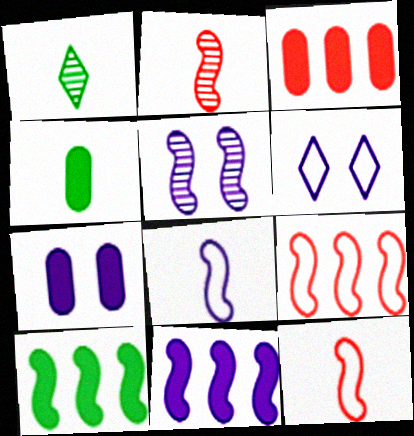[[1, 7, 9], 
[3, 4, 7], 
[5, 6, 7], 
[5, 8, 11], 
[5, 10, 12]]